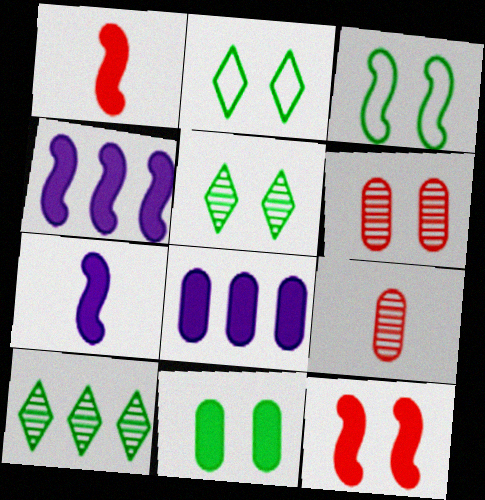[[2, 4, 9], 
[3, 5, 11]]